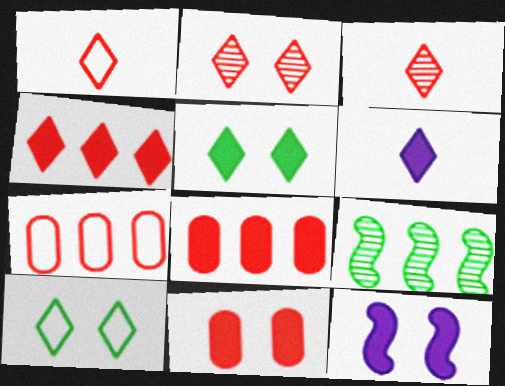[[1, 2, 4], 
[4, 5, 6], 
[5, 11, 12]]